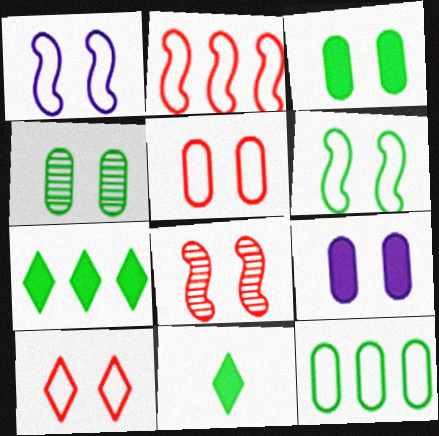[[4, 5, 9]]